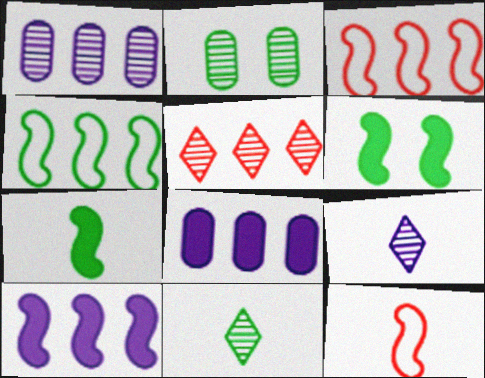[[4, 5, 8]]